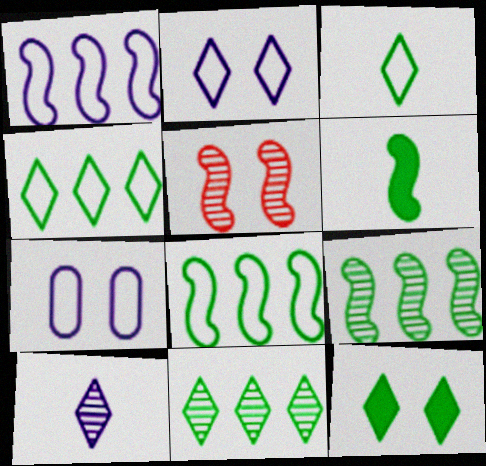[[1, 5, 6], 
[3, 11, 12], 
[5, 7, 12]]